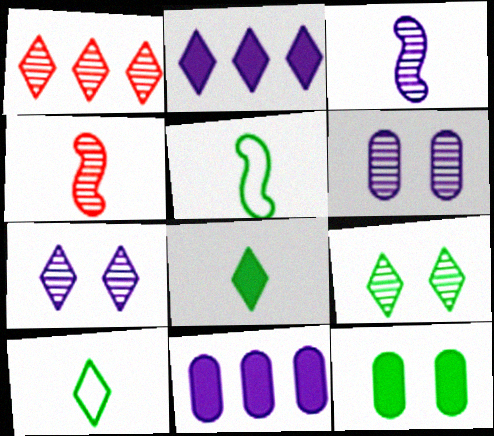[]